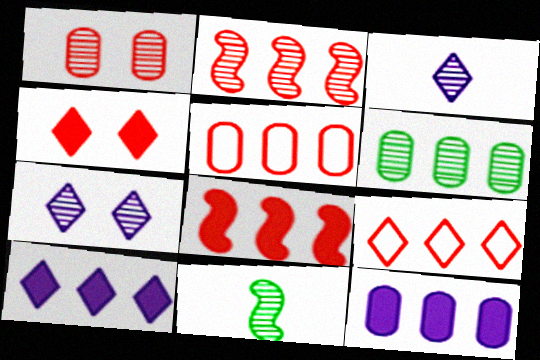[[5, 6, 12]]